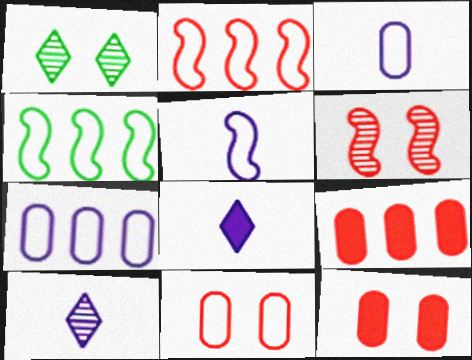[[1, 5, 9], 
[4, 10, 12]]